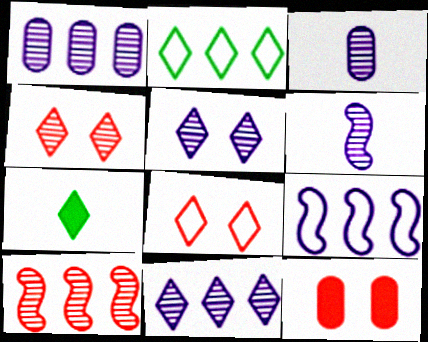[[1, 5, 6], 
[2, 6, 12], 
[7, 8, 11]]